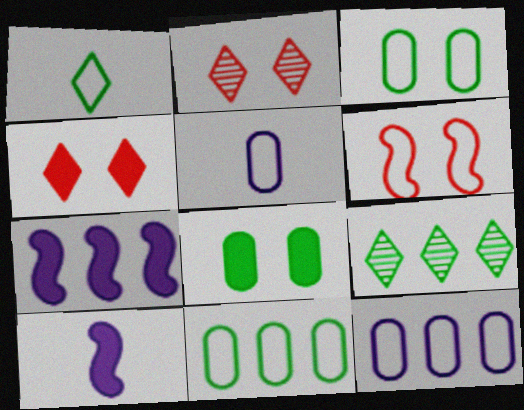[[1, 6, 12], 
[2, 10, 11]]